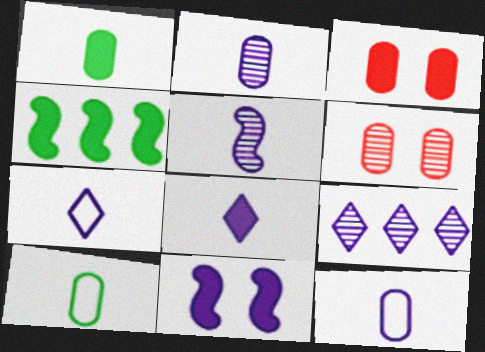[[3, 4, 8], 
[4, 6, 7], 
[5, 8, 12], 
[9, 11, 12]]